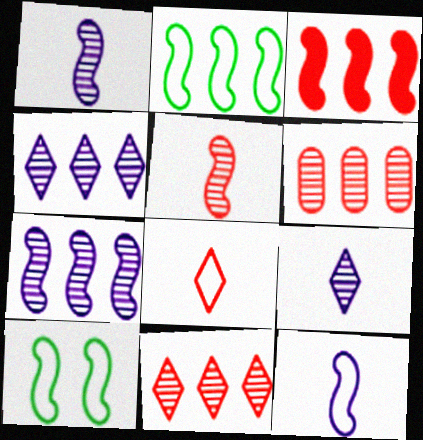[[1, 3, 10], 
[2, 3, 7]]